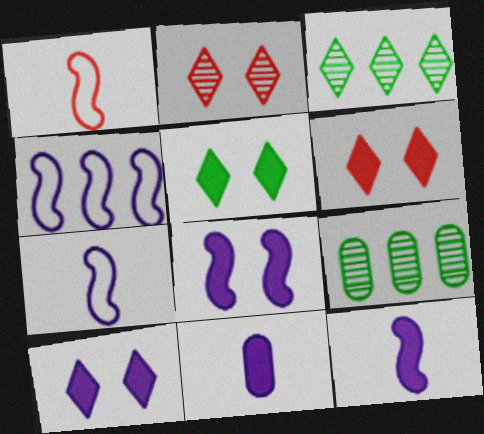[[1, 9, 10], 
[5, 6, 10], 
[6, 7, 9]]